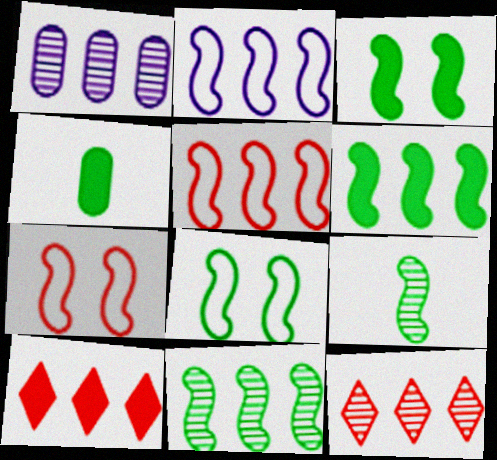[[1, 11, 12], 
[6, 8, 9]]